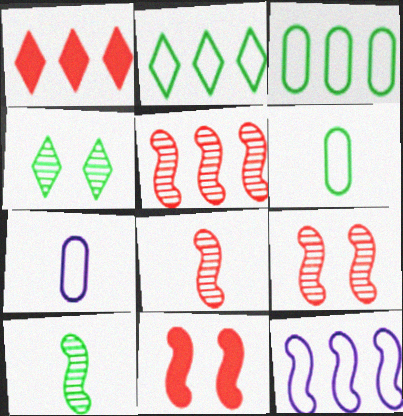[[5, 8, 9], 
[10, 11, 12]]